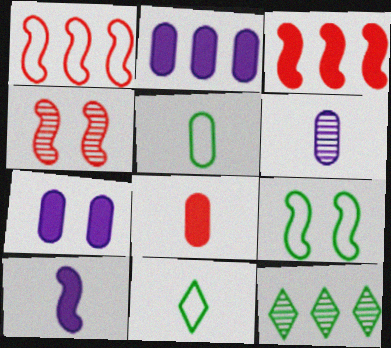[[1, 2, 12], 
[2, 4, 11], 
[4, 6, 12], 
[5, 6, 8]]